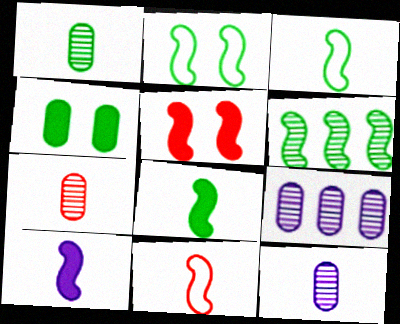[[1, 7, 12], 
[2, 6, 8]]